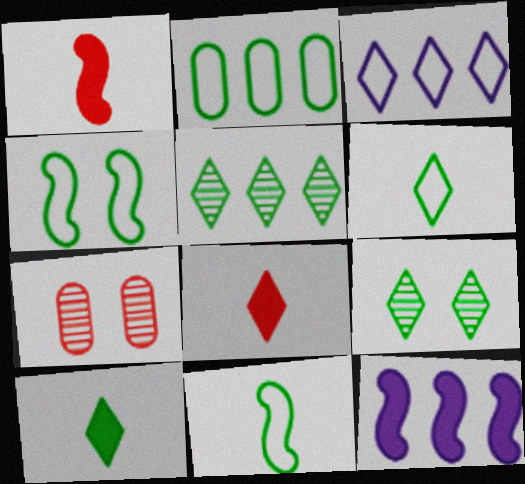[[2, 4, 6], 
[3, 8, 9], 
[6, 7, 12]]